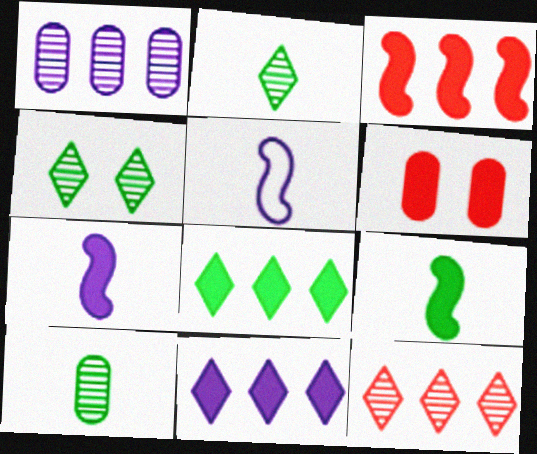[[6, 7, 8], 
[6, 9, 11]]